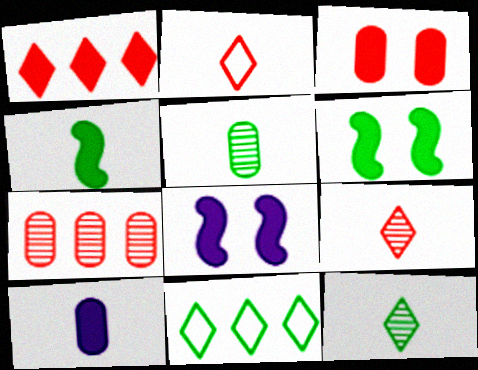[[1, 6, 10], 
[5, 6, 11]]